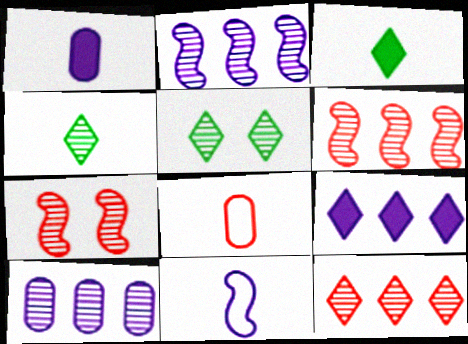[[4, 7, 10]]